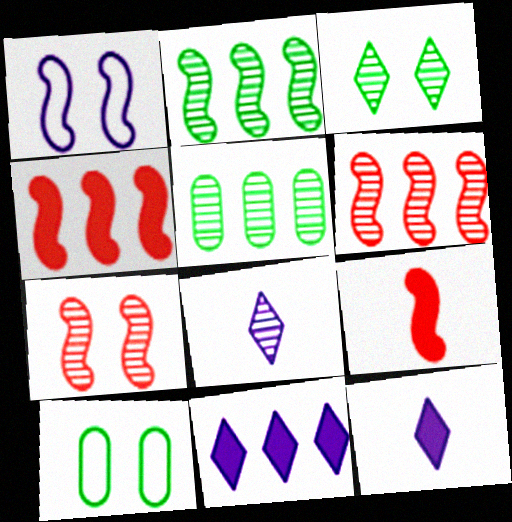[[1, 2, 9], 
[4, 8, 10], 
[5, 7, 8], 
[6, 10, 12]]